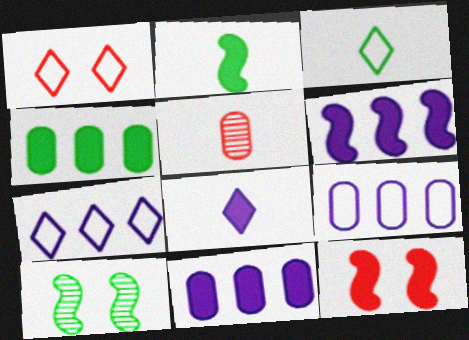[[1, 3, 7], 
[2, 6, 12], 
[3, 4, 10], 
[4, 8, 12]]